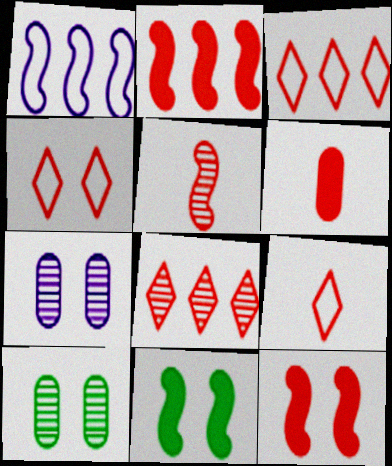[[1, 5, 11], 
[3, 4, 9], 
[4, 7, 11], 
[5, 6, 9]]